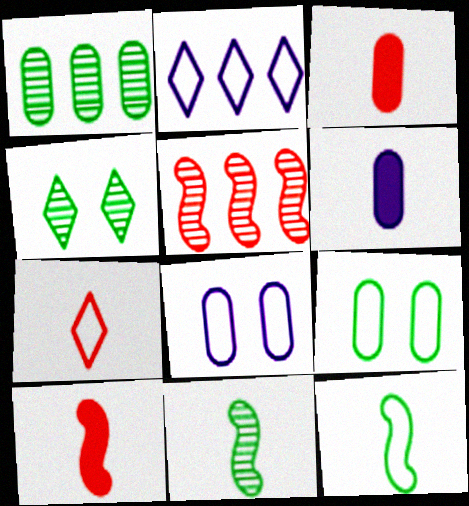[[1, 3, 8], 
[1, 4, 11], 
[6, 7, 11]]